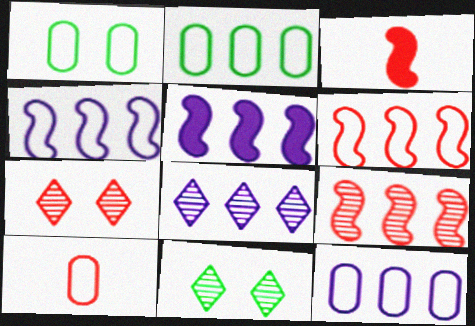[[1, 3, 8], 
[1, 10, 12], 
[3, 11, 12], 
[5, 8, 12], 
[5, 10, 11]]